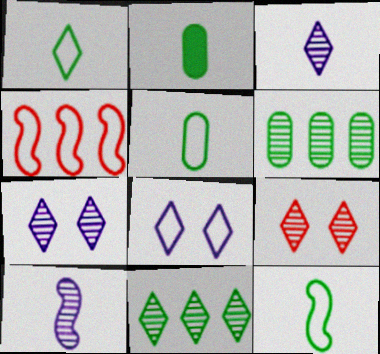[[1, 5, 12], 
[2, 4, 7], 
[3, 9, 11], 
[4, 5, 8], 
[6, 9, 10]]